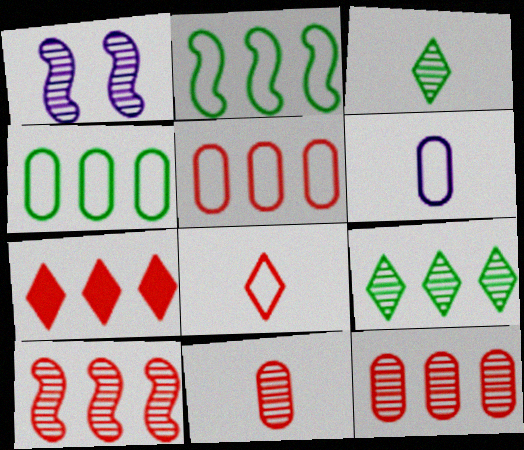[[1, 3, 12], 
[1, 9, 11], 
[5, 7, 10]]